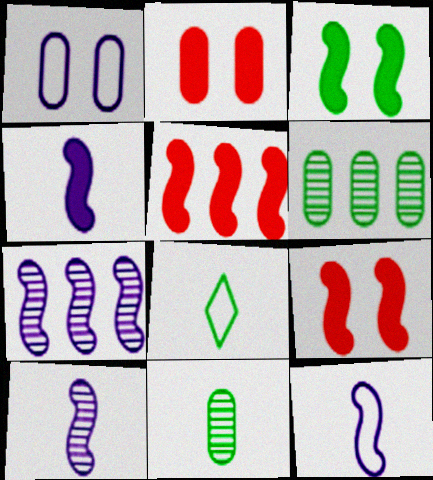[[2, 7, 8], 
[3, 4, 5], 
[3, 6, 8], 
[4, 10, 12]]